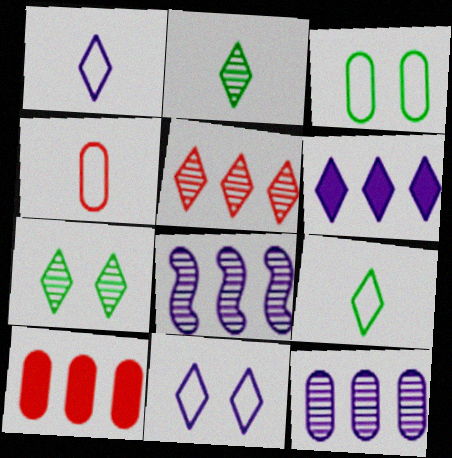[]